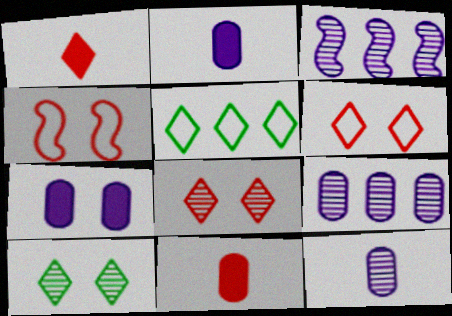[[4, 7, 10]]